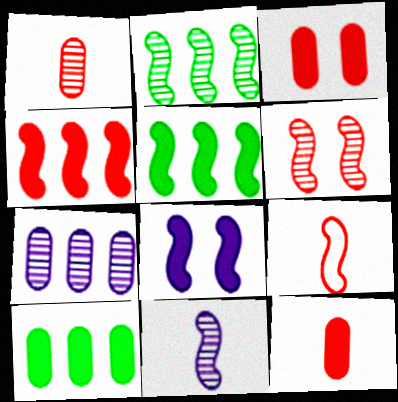[[2, 6, 11], 
[2, 8, 9], 
[4, 6, 9]]